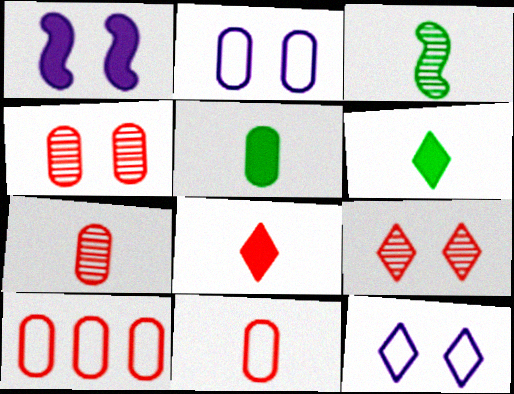[]